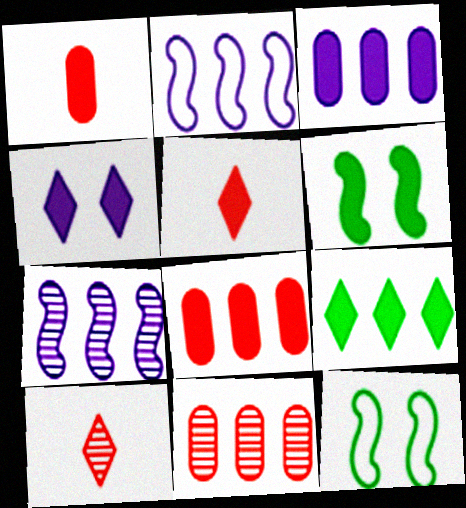[[2, 9, 11], 
[3, 5, 6], 
[3, 10, 12], 
[4, 5, 9]]